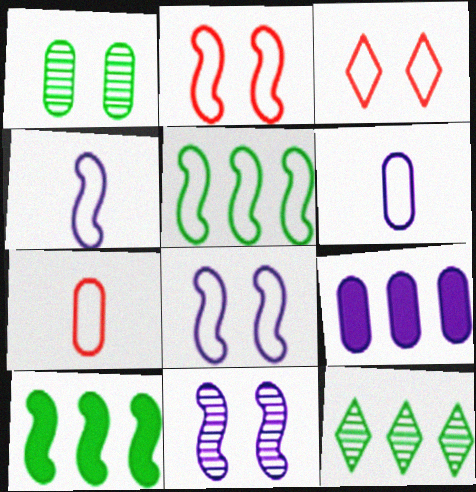[[1, 7, 9], 
[2, 4, 5], 
[3, 5, 6]]